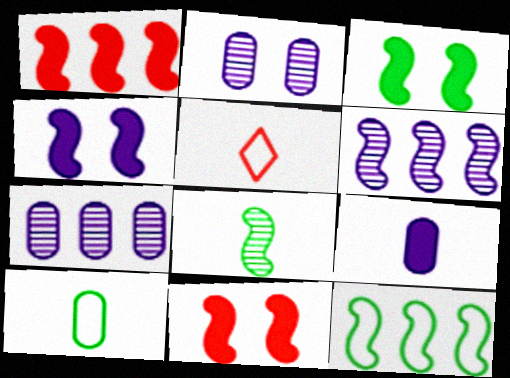[[1, 6, 12], 
[3, 4, 11], 
[3, 5, 7], 
[3, 8, 12], 
[5, 8, 9]]